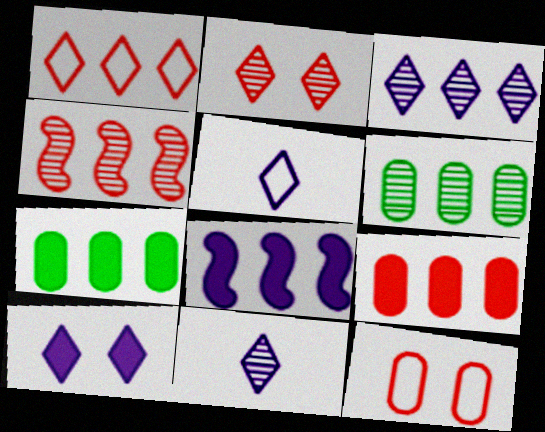[[1, 4, 9], 
[1, 6, 8], 
[3, 4, 6], 
[3, 5, 10]]